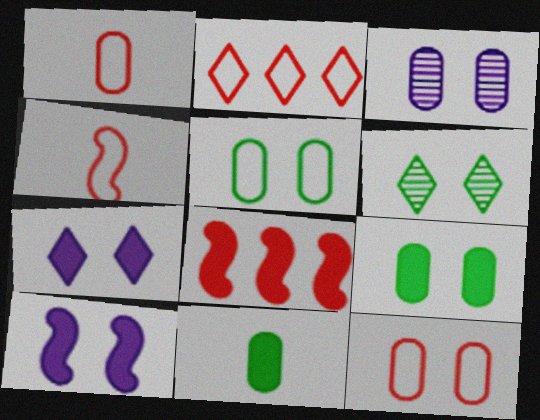[[2, 4, 12], 
[3, 9, 12], 
[6, 10, 12], 
[7, 8, 11]]